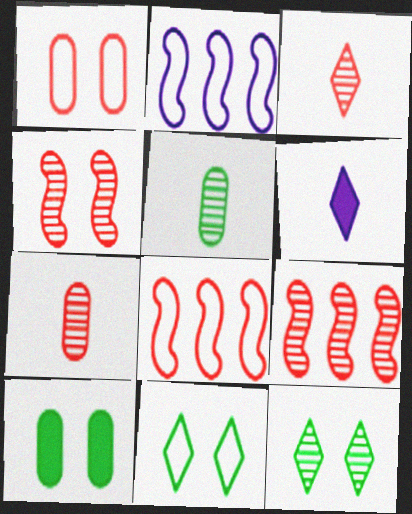[[2, 3, 10]]